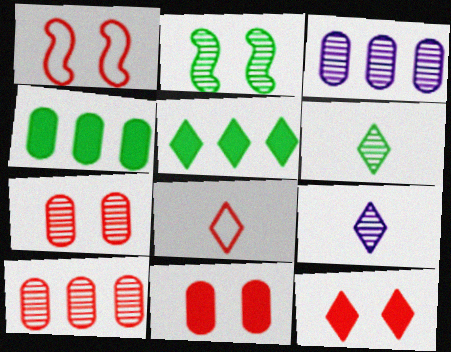[[1, 4, 9], 
[1, 7, 12], 
[2, 9, 10]]